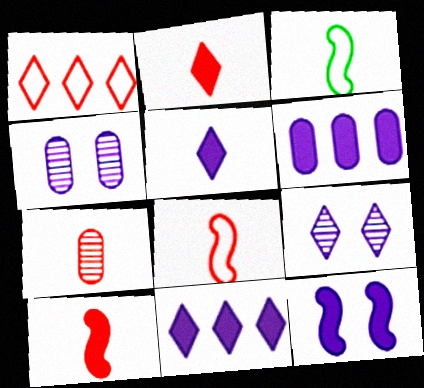[[2, 7, 8], 
[3, 5, 7], 
[5, 6, 12]]